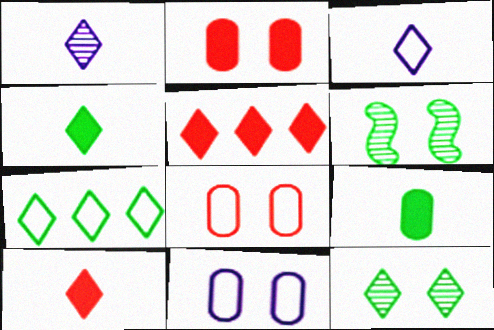[[3, 5, 12], 
[4, 7, 12], 
[6, 7, 9]]